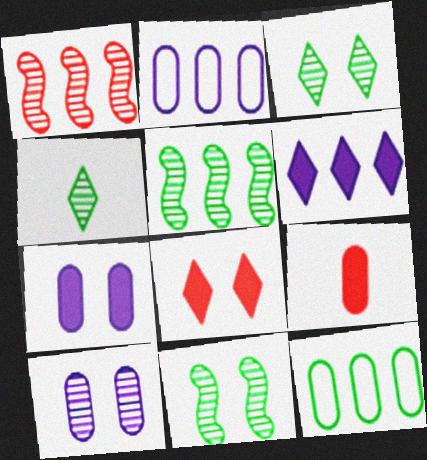[[1, 4, 10], 
[1, 6, 12], 
[9, 10, 12]]